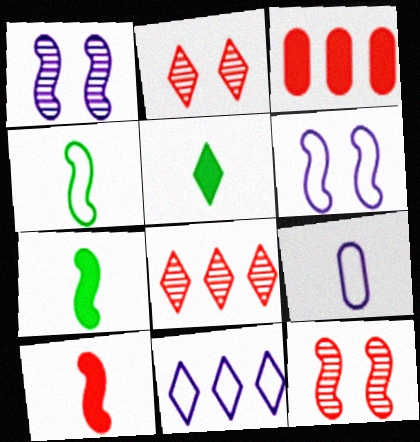[[2, 5, 11], 
[6, 9, 11]]